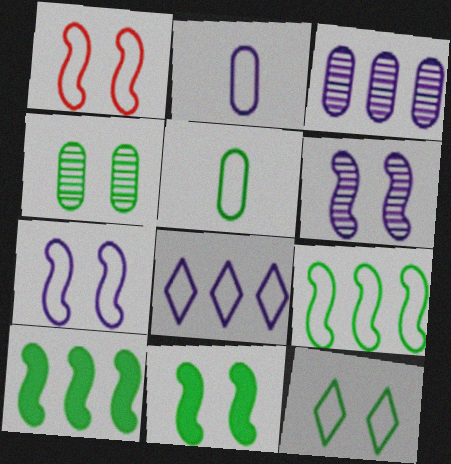[[1, 5, 8], 
[1, 6, 11], 
[2, 7, 8], 
[4, 11, 12], 
[5, 9, 12]]